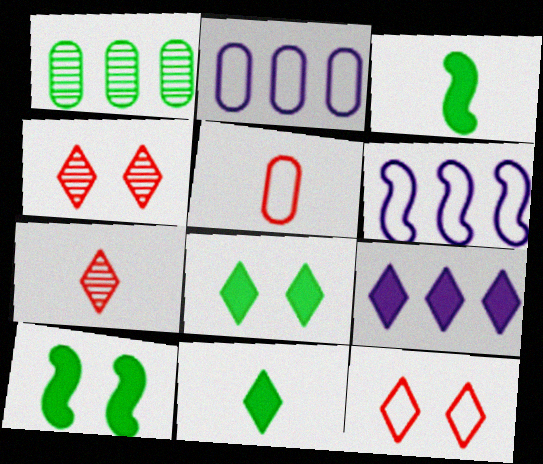[[2, 3, 4], 
[2, 7, 10]]